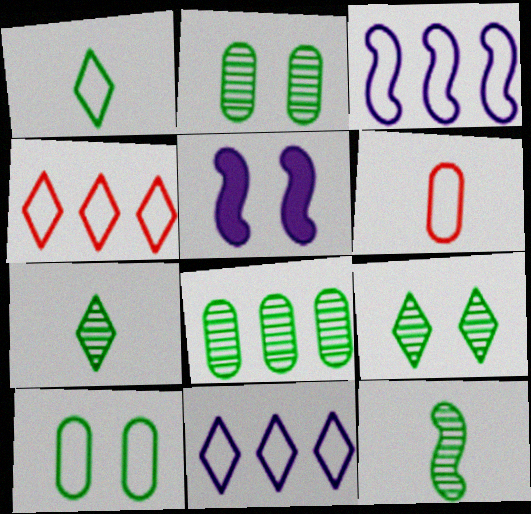[[8, 9, 12]]